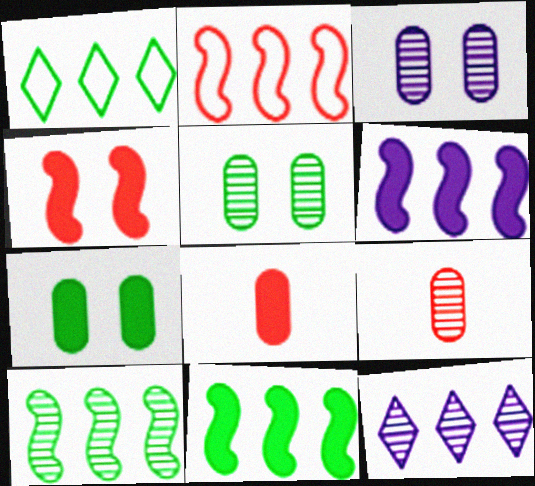[[2, 6, 10]]